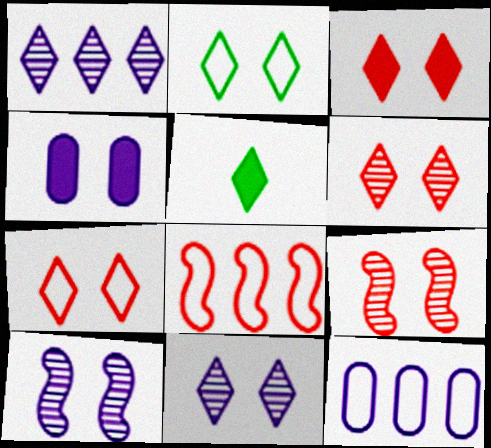[[1, 5, 7], 
[2, 3, 11], 
[2, 4, 9], 
[3, 6, 7], 
[5, 9, 12]]